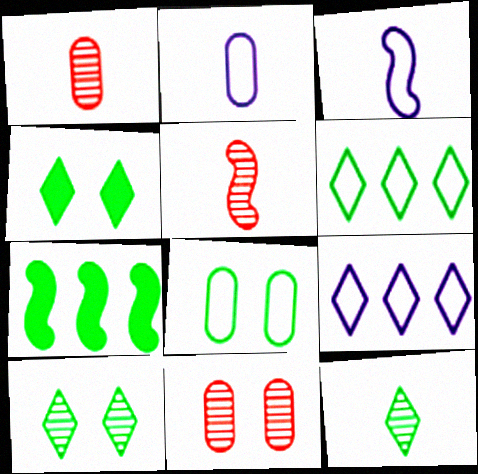[[4, 6, 12], 
[7, 8, 12]]